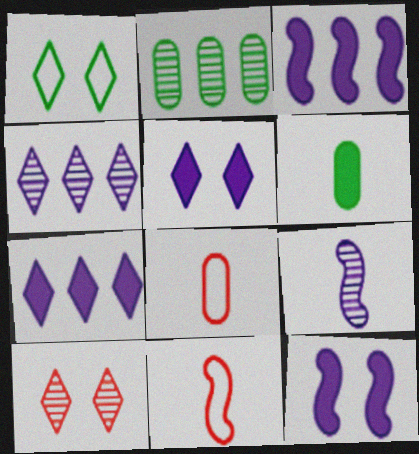[[1, 5, 10], 
[2, 5, 11], 
[2, 9, 10]]